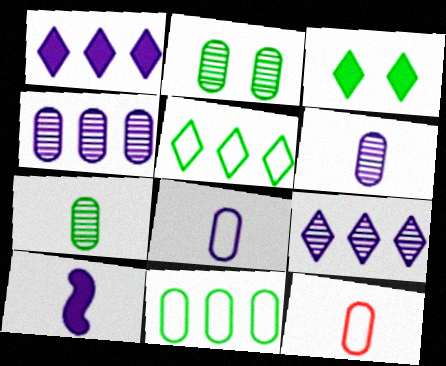[]